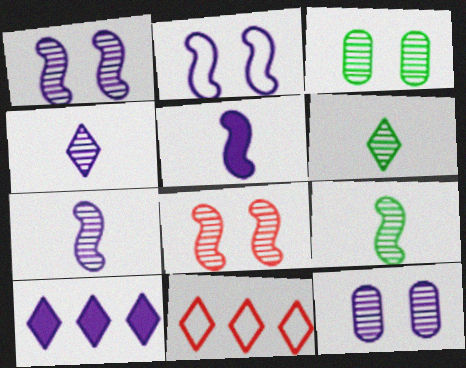[[3, 5, 11]]